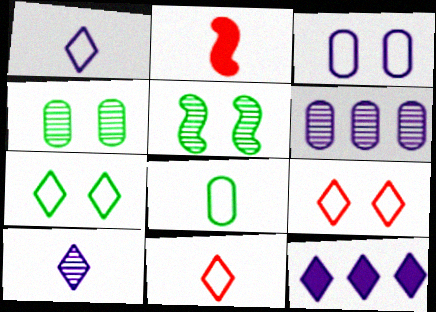[[2, 6, 7], 
[2, 8, 10]]